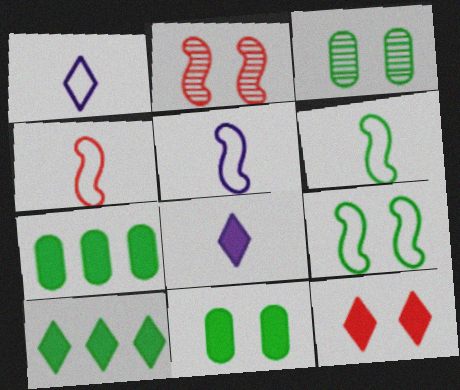[[1, 2, 7], 
[3, 6, 10], 
[4, 5, 6], 
[8, 10, 12]]